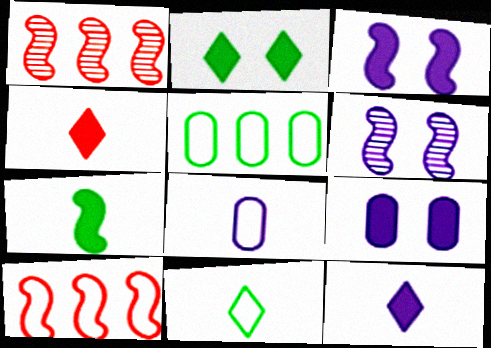[[1, 2, 8], 
[1, 9, 11], 
[4, 5, 6], 
[6, 7, 10]]